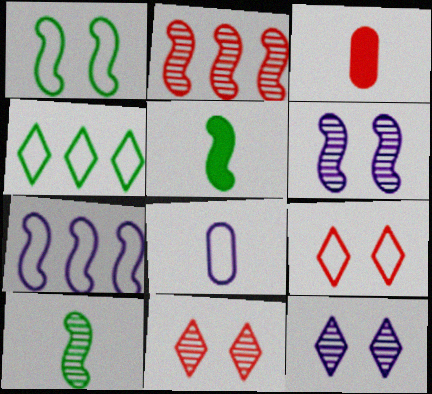[[2, 3, 9], 
[2, 6, 10], 
[3, 4, 6]]